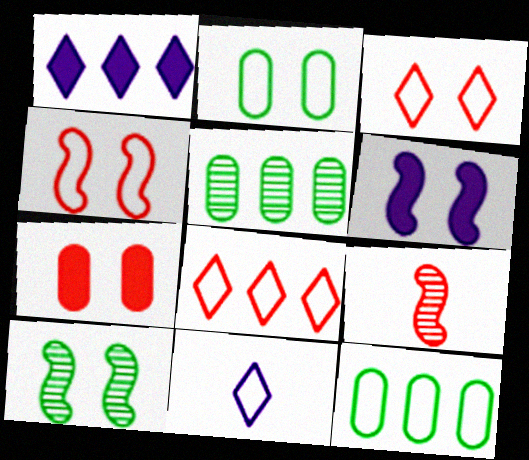[[1, 2, 9], 
[4, 6, 10], 
[4, 11, 12], 
[7, 8, 9]]